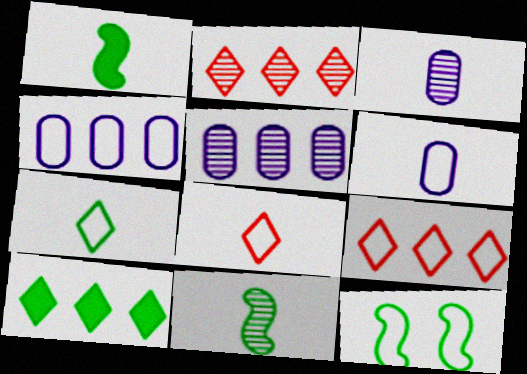[[1, 3, 8], 
[4, 8, 12], 
[6, 9, 12]]